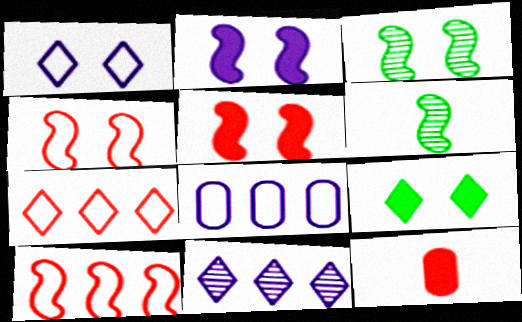[[2, 3, 4], 
[2, 6, 10]]